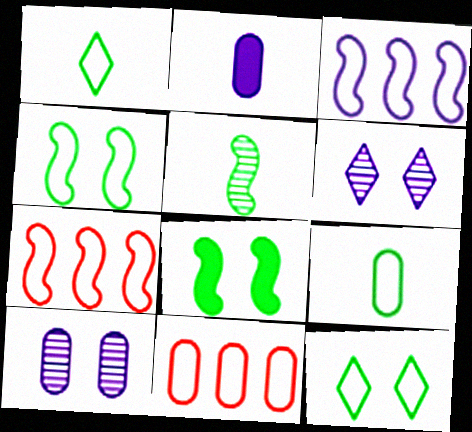[[2, 3, 6]]